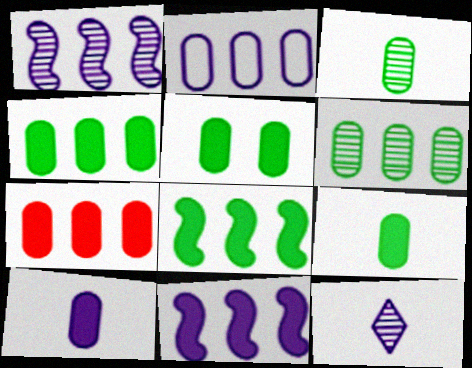[[2, 6, 7], 
[4, 5, 9], 
[5, 7, 10]]